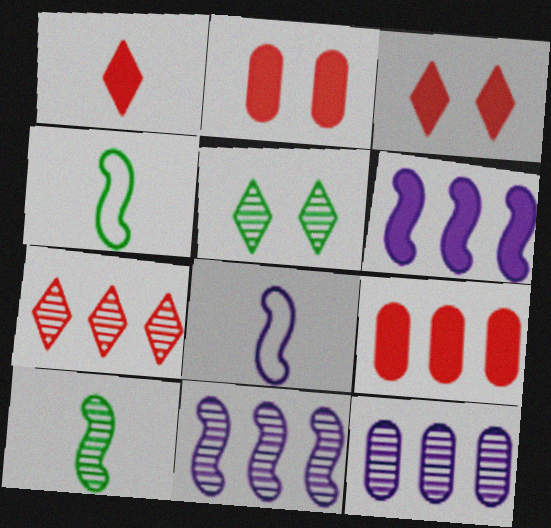[[3, 4, 12], 
[5, 8, 9]]